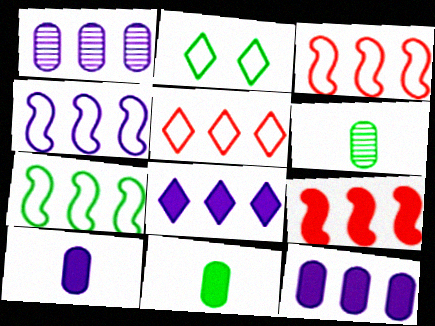[[1, 4, 8], 
[3, 4, 7]]